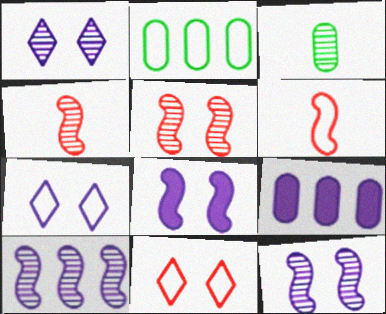[[2, 6, 7]]